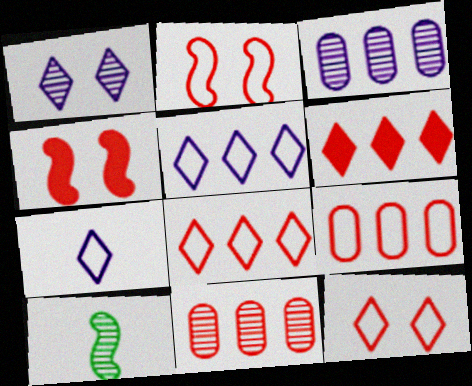[[1, 10, 11]]